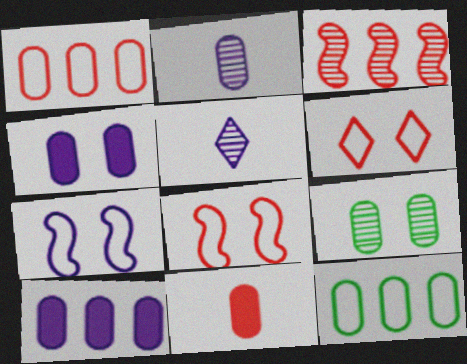[[3, 5, 9], 
[3, 6, 11], 
[5, 7, 10]]